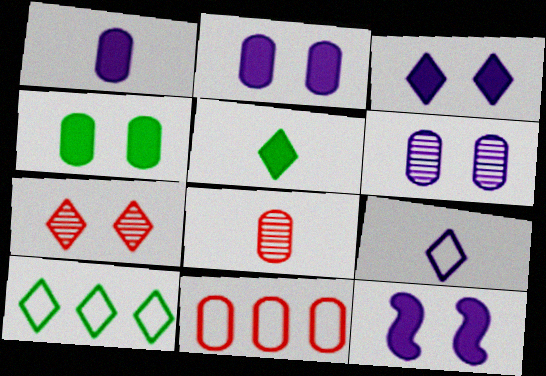[[2, 3, 12], 
[8, 10, 12]]